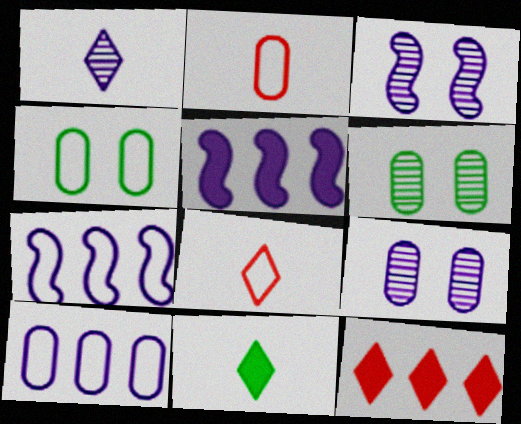[[1, 8, 11], 
[2, 4, 10], 
[4, 7, 8], 
[5, 6, 8]]